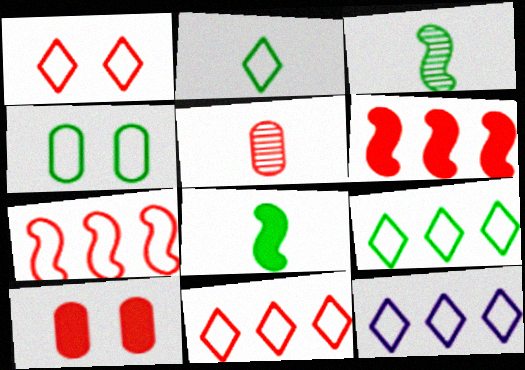[[1, 2, 12], 
[1, 5, 6], 
[3, 10, 12], 
[9, 11, 12]]